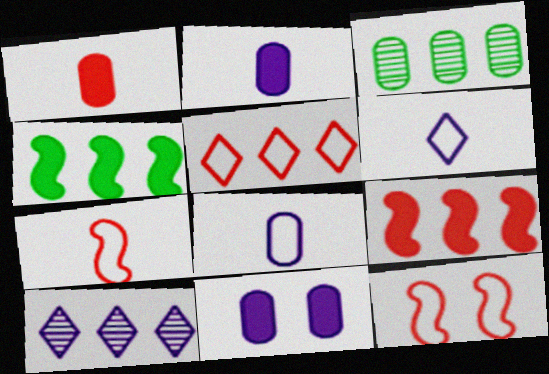[]